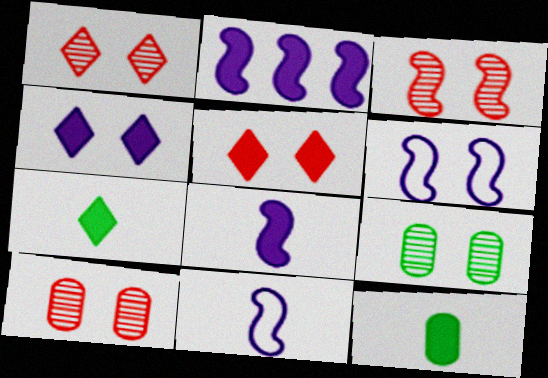[[1, 3, 10], 
[2, 5, 12], 
[5, 6, 9]]